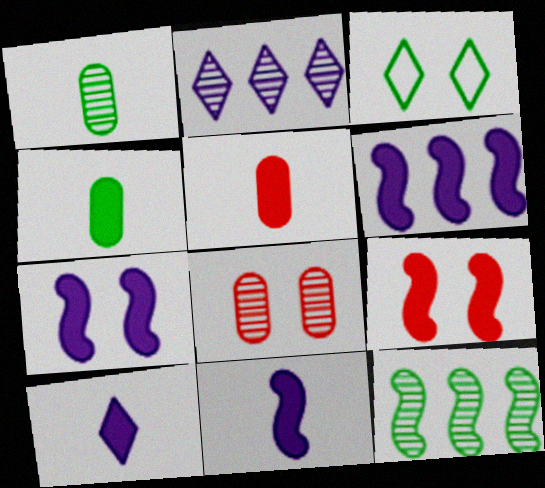[[3, 4, 12], 
[3, 7, 8], 
[6, 7, 11]]